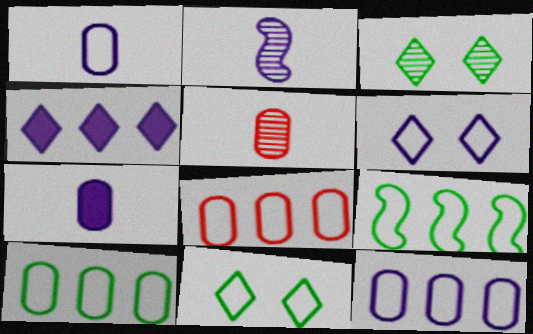[[8, 10, 12]]